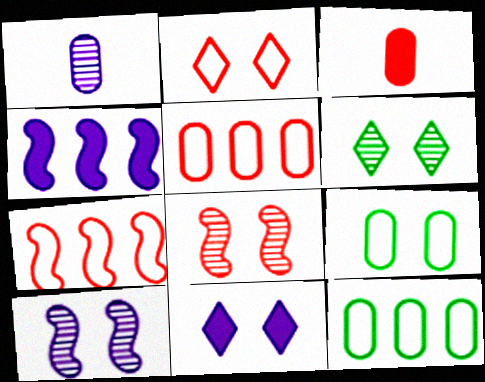[[2, 6, 11], 
[8, 9, 11]]